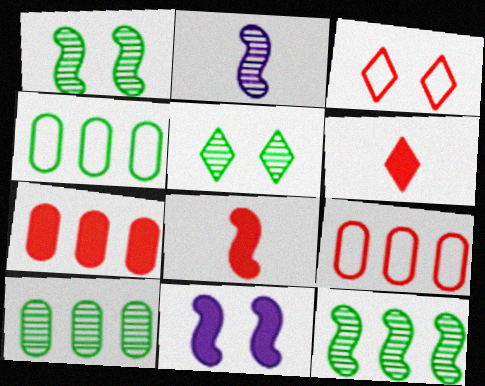[]